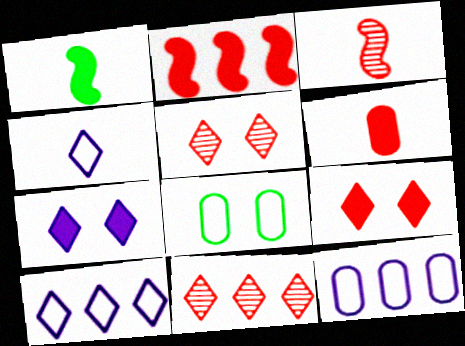[[1, 5, 12], 
[2, 6, 9]]